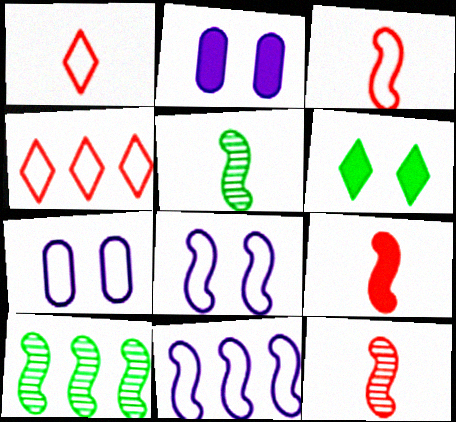[[1, 2, 10], 
[2, 4, 5], 
[3, 9, 12], 
[8, 9, 10]]